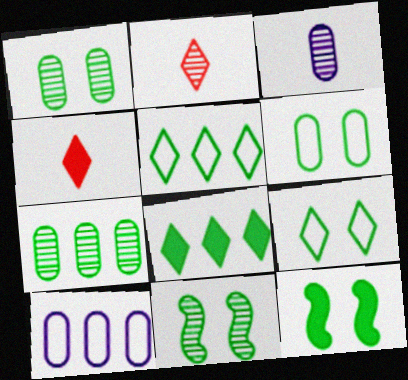[[1, 9, 12], 
[2, 10, 12], 
[4, 10, 11]]